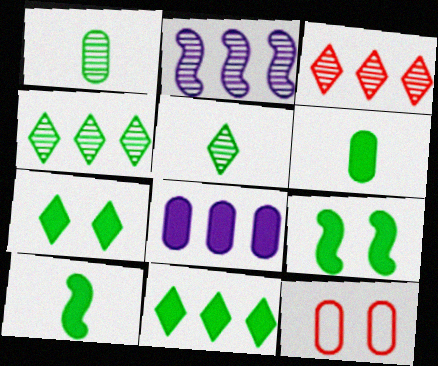[[1, 8, 12], 
[6, 9, 11]]